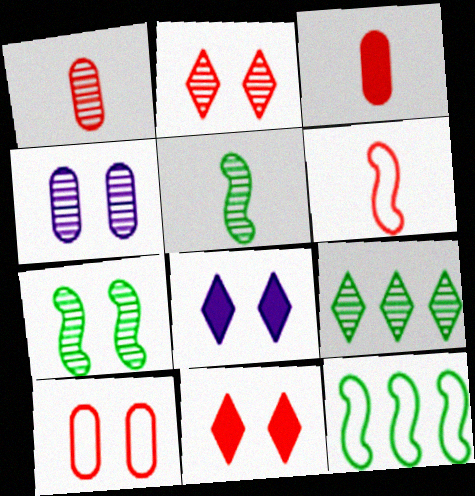[[1, 8, 12], 
[2, 4, 7], 
[7, 8, 10]]